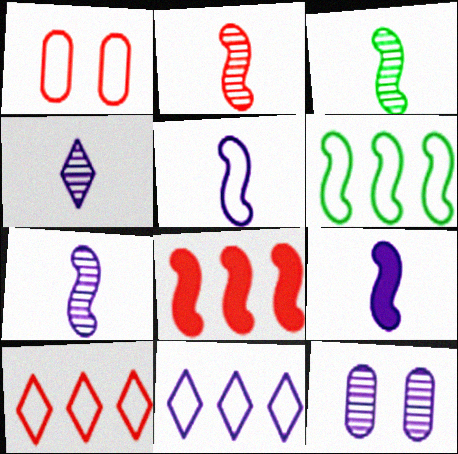[[2, 3, 7], 
[5, 7, 9], 
[9, 11, 12]]